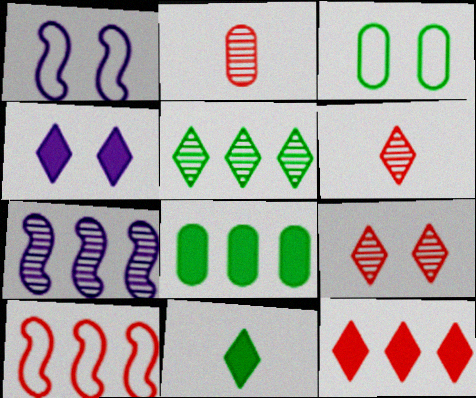[[1, 6, 8], 
[4, 11, 12]]